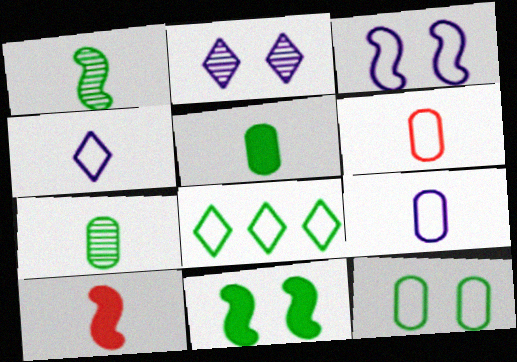[[3, 6, 8], 
[4, 7, 10], 
[7, 8, 11]]